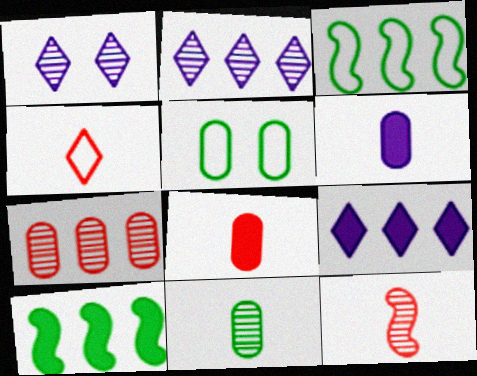[[1, 3, 8], 
[3, 7, 9], 
[4, 8, 12], 
[5, 6, 7], 
[5, 9, 12]]